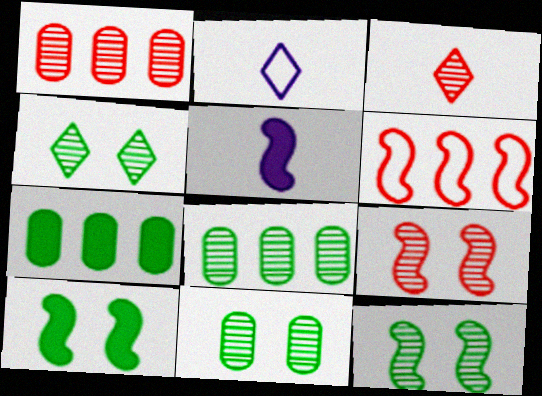[[1, 2, 10], 
[1, 3, 9], 
[2, 7, 9], 
[4, 11, 12], 
[5, 6, 12]]